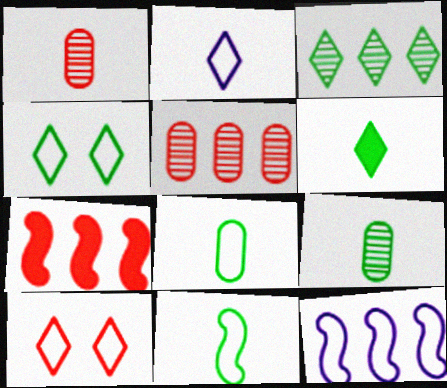[[1, 7, 10], 
[3, 4, 6], 
[6, 9, 11], 
[8, 10, 12]]